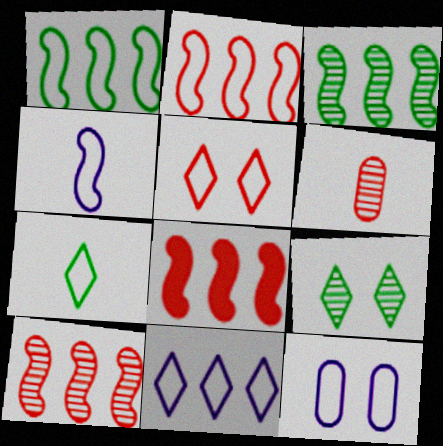[[2, 7, 12], 
[2, 8, 10], 
[4, 11, 12], 
[5, 6, 8], 
[5, 7, 11]]